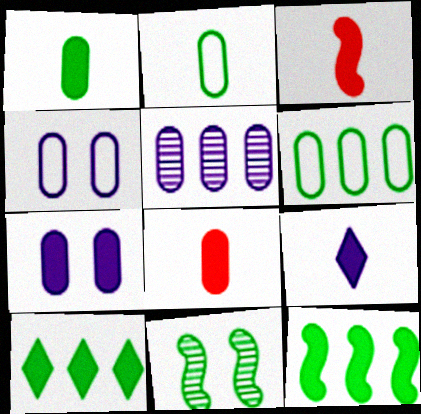[[1, 3, 9], 
[2, 10, 11], 
[3, 7, 10]]